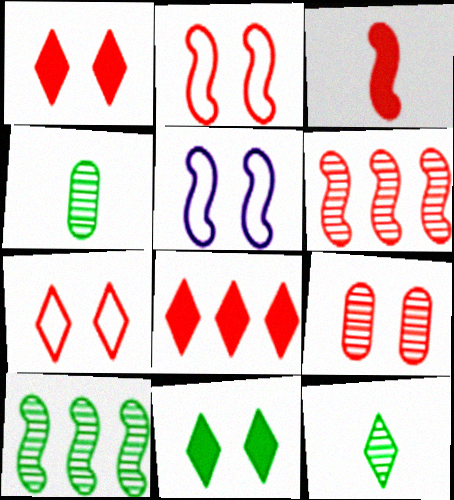[[1, 2, 9], 
[2, 3, 6], 
[3, 5, 10], 
[4, 5, 8], 
[5, 9, 11]]